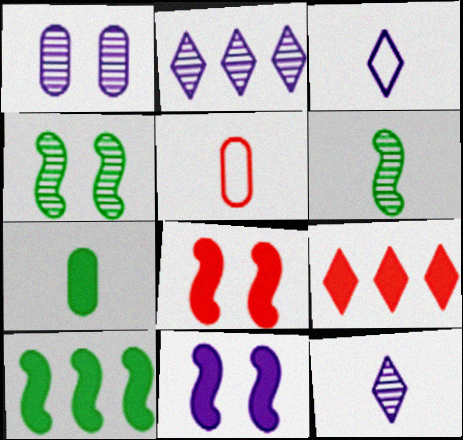[[7, 9, 11]]